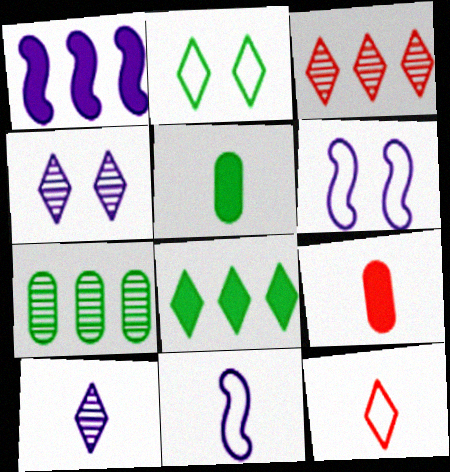[[3, 5, 6], 
[4, 8, 12]]